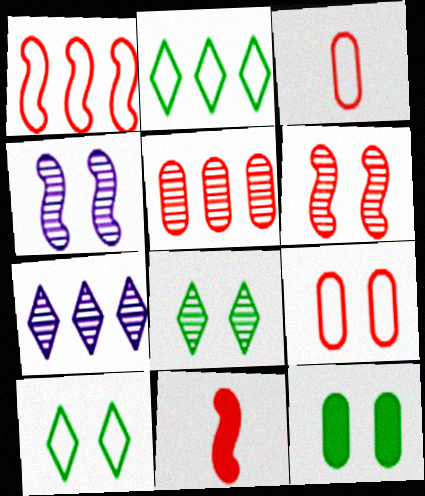[[1, 6, 11]]